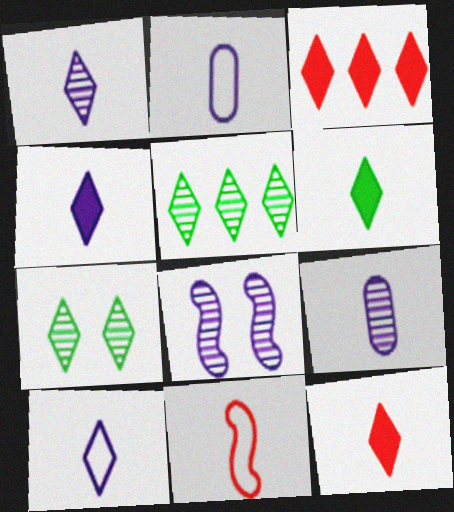[[1, 4, 10], 
[3, 7, 10], 
[4, 6, 12], 
[6, 9, 11]]